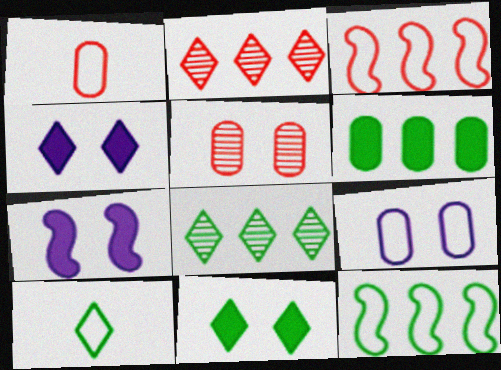[[1, 7, 8], 
[2, 4, 10], 
[3, 9, 10], 
[6, 8, 12], 
[8, 10, 11]]